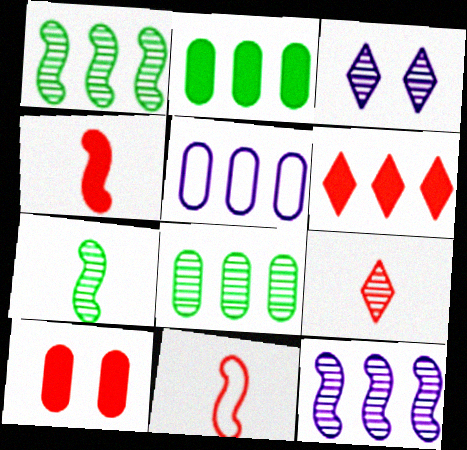[[1, 5, 6], 
[2, 3, 11], 
[4, 6, 10]]